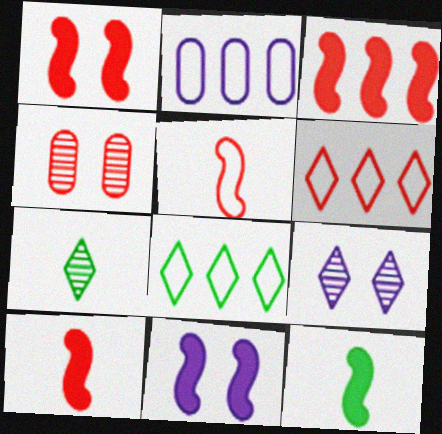[[1, 2, 7], 
[1, 3, 10], 
[3, 11, 12], 
[4, 6, 10]]